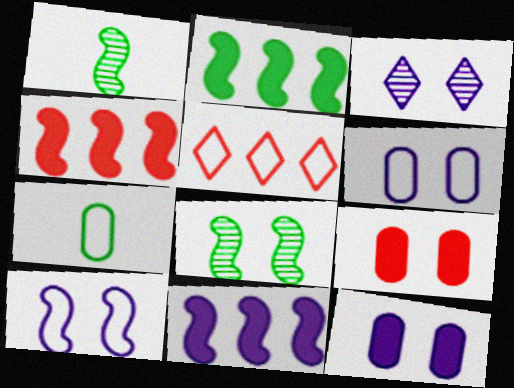[[1, 4, 10], 
[1, 5, 12], 
[2, 4, 11], 
[3, 4, 7], 
[3, 10, 12], 
[5, 7, 10]]